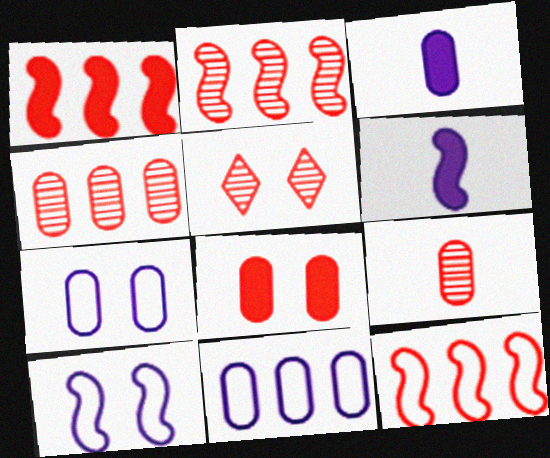[[1, 2, 12], 
[2, 5, 9]]